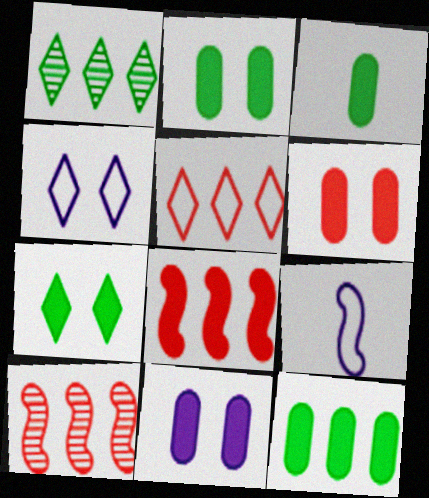[[1, 6, 9], 
[2, 3, 12], 
[2, 6, 11], 
[3, 4, 10]]